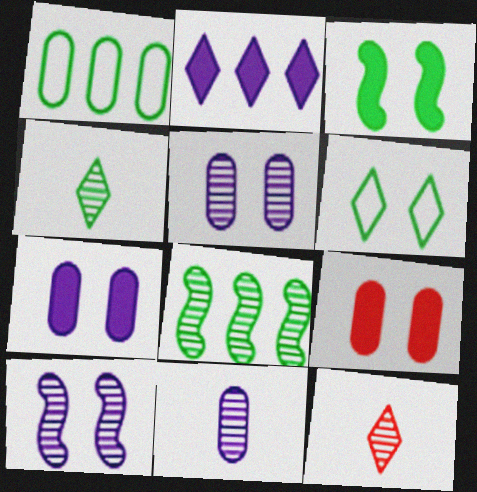[[1, 3, 4], 
[1, 9, 11], 
[2, 6, 12], 
[5, 8, 12], 
[6, 9, 10]]